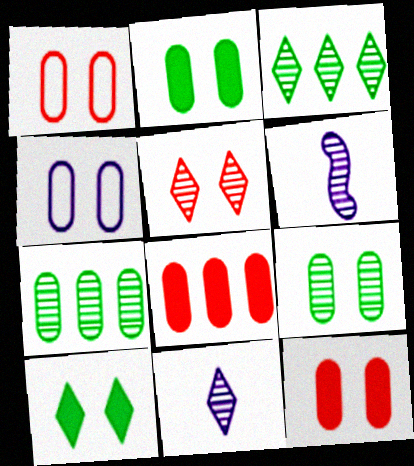[[3, 5, 11], 
[4, 9, 12], 
[5, 6, 7]]